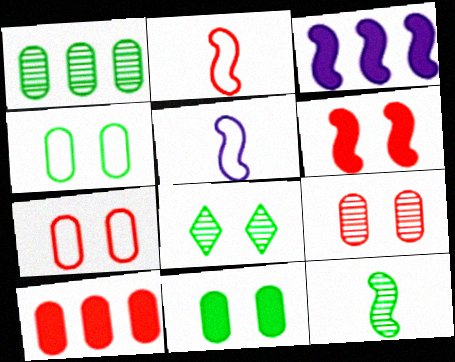[[1, 8, 12], 
[5, 8, 10]]